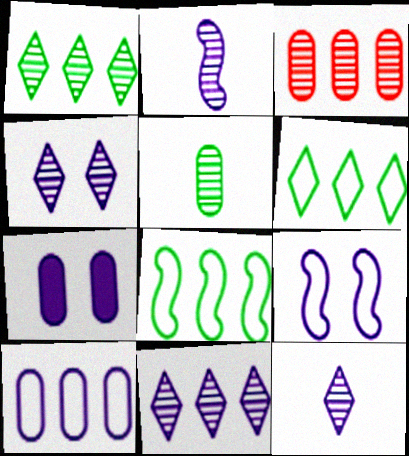[[4, 7, 9], 
[4, 11, 12]]